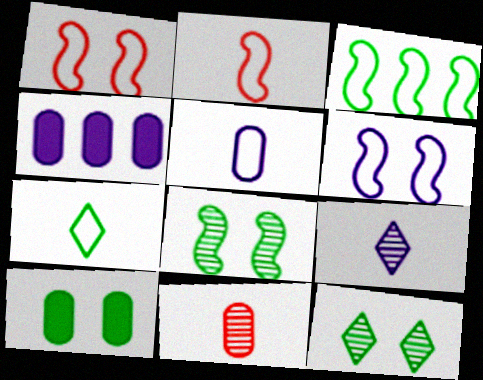[[2, 3, 6], 
[2, 4, 12], 
[2, 5, 7], 
[4, 6, 9]]